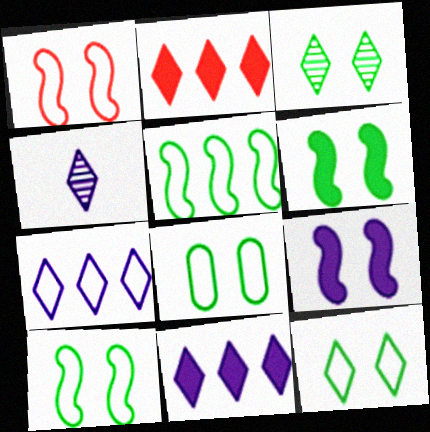[[2, 4, 12], 
[3, 6, 8], 
[8, 10, 12]]